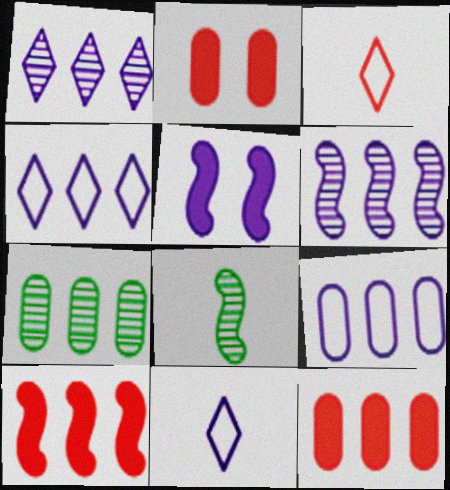[[2, 4, 8], 
[3, 5, 7], 
[4, 7, 10], 
[7, 9, 12]]